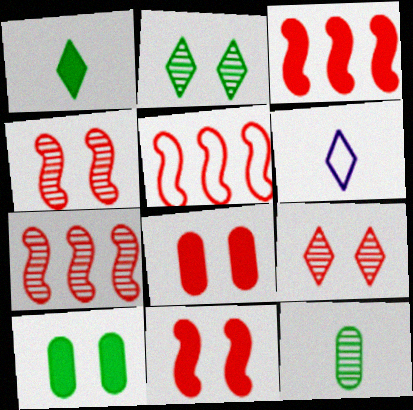[[3, 5, 7], 
[6, 7, 10]]